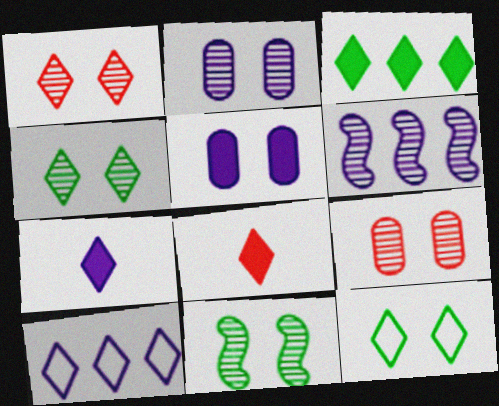[[1, 2, 11], 
[4, 8, 10]]